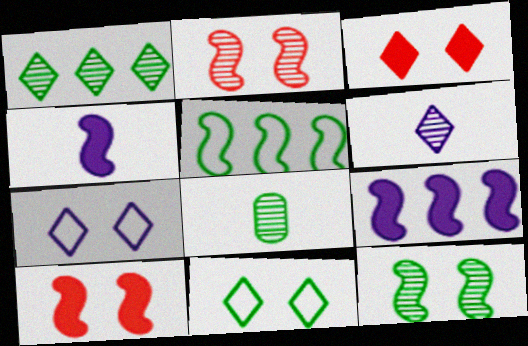[[1, 8, 12], 
[2, 4, 5]]